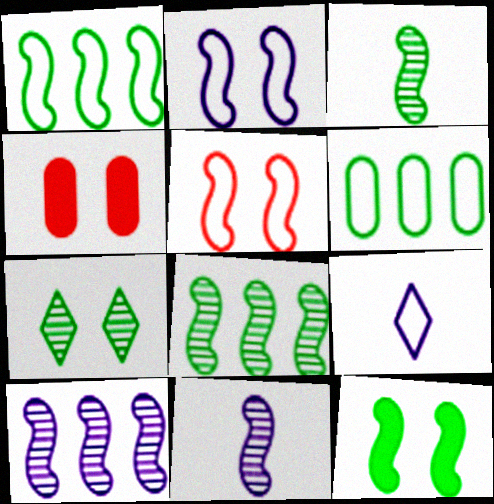[[1, 3, 12], 
[2, 4, 7], 
[4, 8, 9], 
[5, 6, 9]]